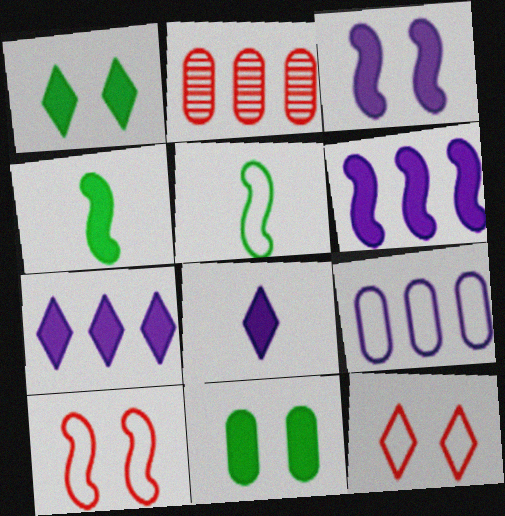[[5, 9, 12]]